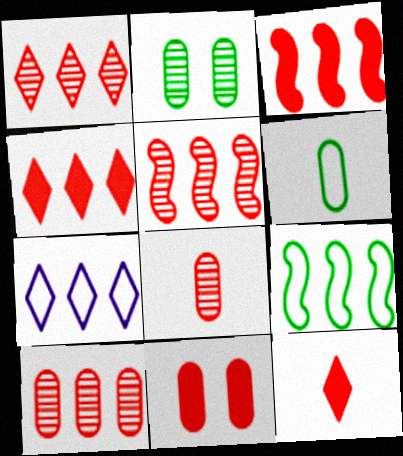[[1, 5, 10], 
[3, 11, 12]]